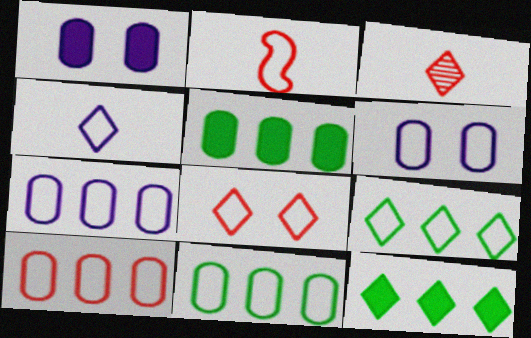[[2, 6, 9], 
[2, 8, 10], 
[4, 8, 9], 
[7, 10, 11]]